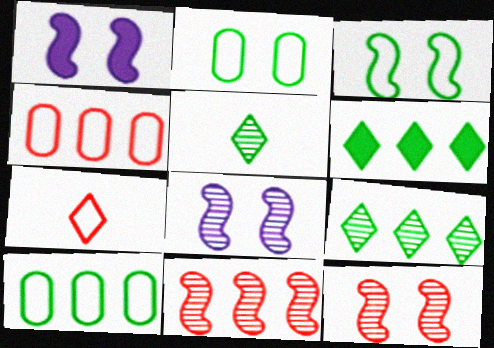[[1, 3, 12], 
[1, 4, 5]]